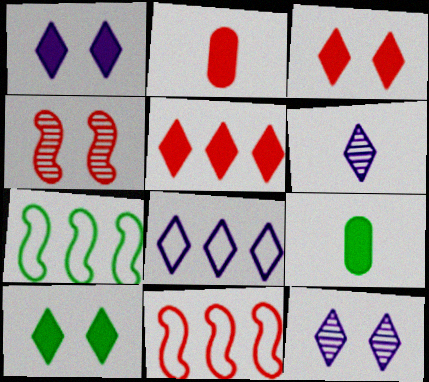[[1, 3, 10], 
[1, 6, 8], 
[2, 7, 12], 
[4, 8, 9], 
[9, 11, 12]]